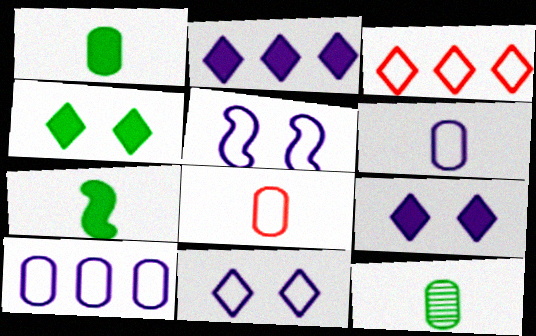[]